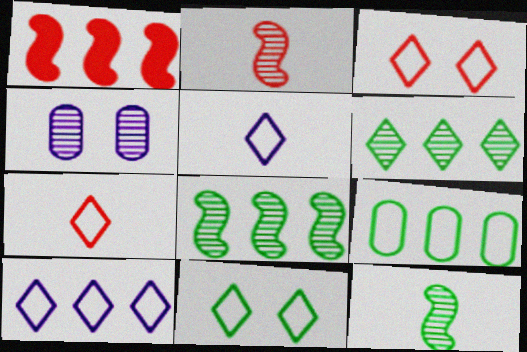[[2, 4, 6], 
[7, 10, 11]]